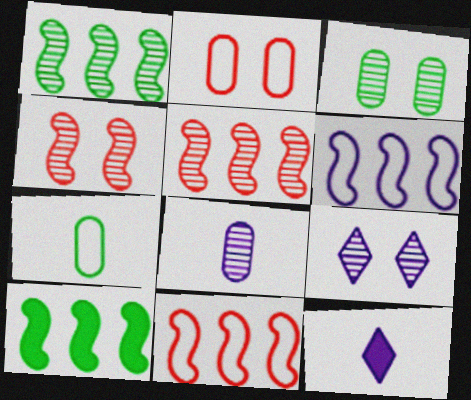[[1, 2, 12], 
[3, 4, 9], 
[3, 11, 12], 
[5, 6, 10]]